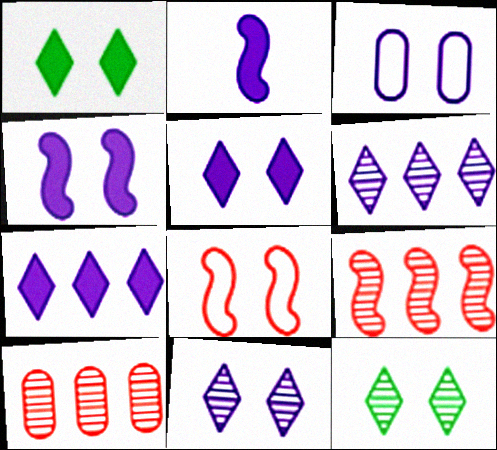[[2, 3, 6], 
[3, 4, 11]]